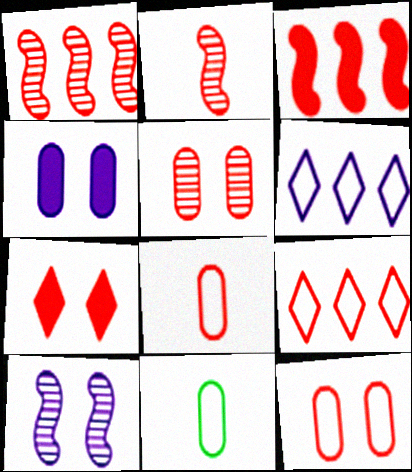[[1, 7, 8]]